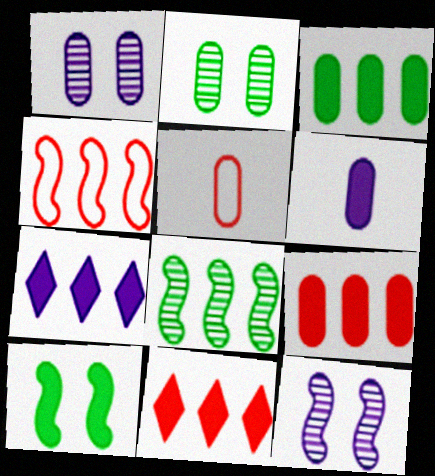[[1, 3, 5], 
[6, 10, 11]]